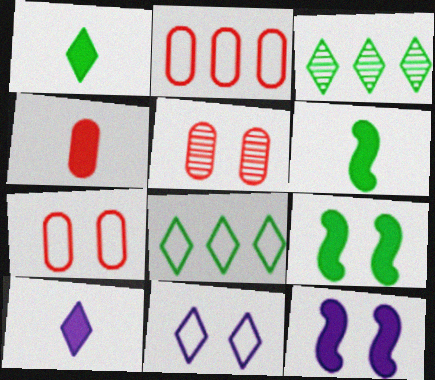[[2, 4, 5], 
[4, 6, 10], 
[5, 9, 11]]